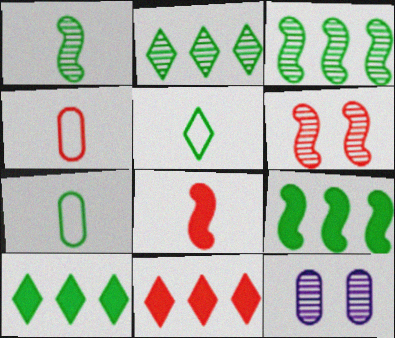[[4, 6, 11]]